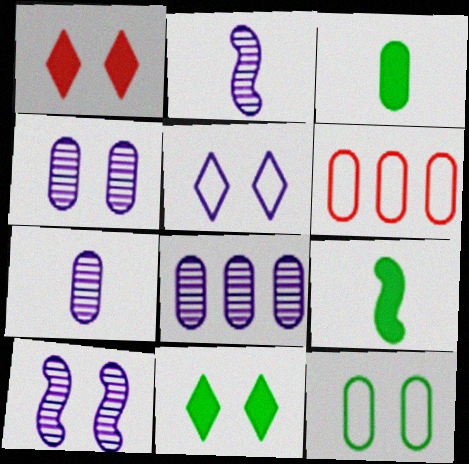[[1, 10, 12], 
[2, 6, 11], 
[3, 4, 6], 
[4, 7, 8]]